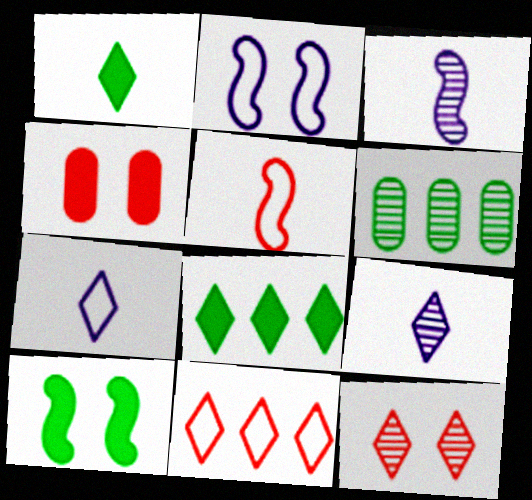[[3, 6, 12], 
[7, 8, 12]]